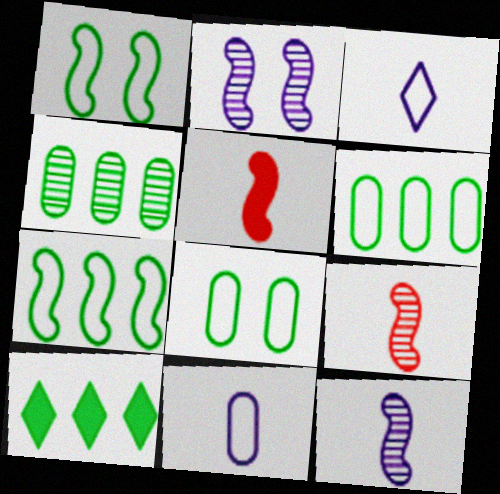[[2, 5, 7], 
[4, 7, 10]]